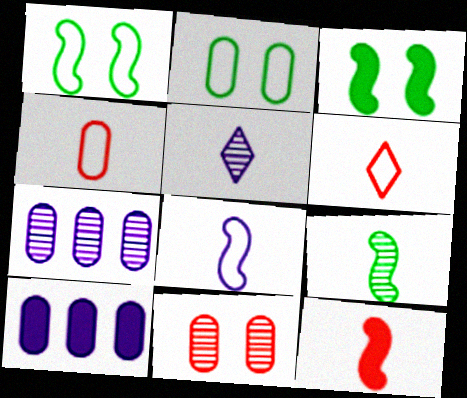[[3, 6, 7], 
[8, 9, 12]]